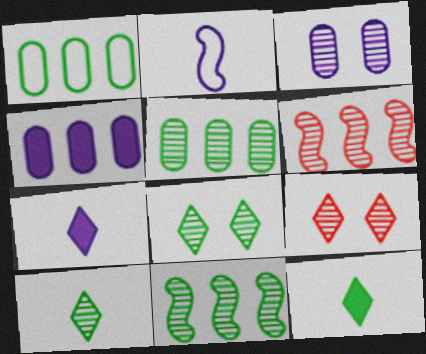[[3, 6, 10]]